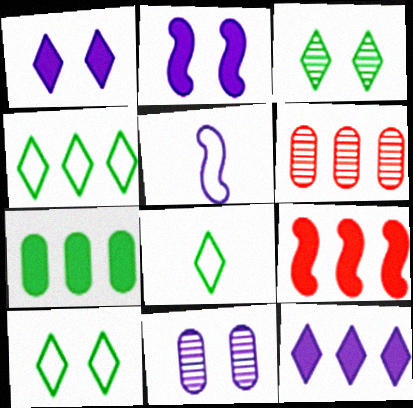[[2, 6, 8], 
[4, 8, 10], 
[5, 11, 12], 
[7, 9, 12], 
[8, 9, 11]]